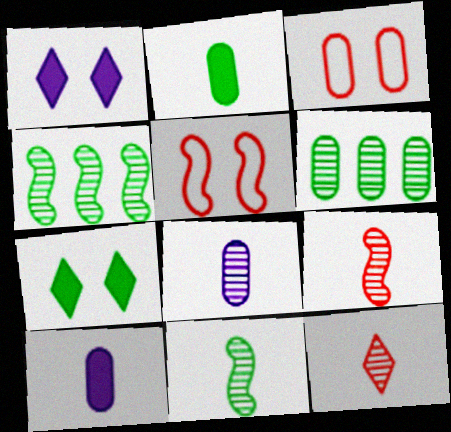[[3, 6, 10], 
[8, 11, 12]]